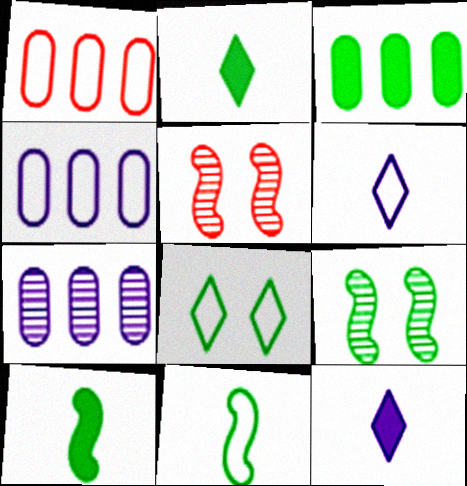[[1, 3, 7], 
[1, 9, 12], 
[2, 4, 5], 
[3, 5, 6]]